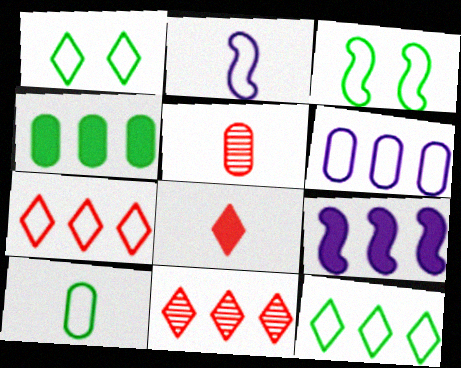[[1, 5, 9], 
[3, 10, 12]]